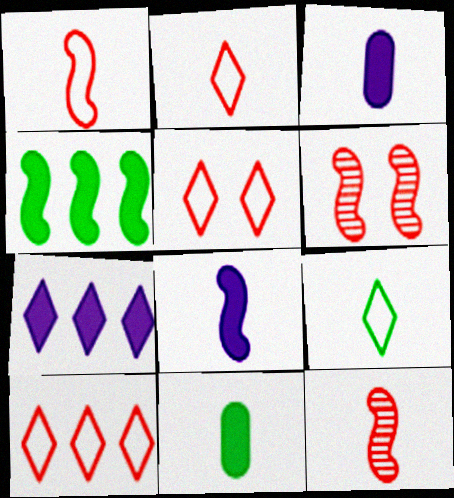[[2, 5, 10], 
[3, 9, 12]]